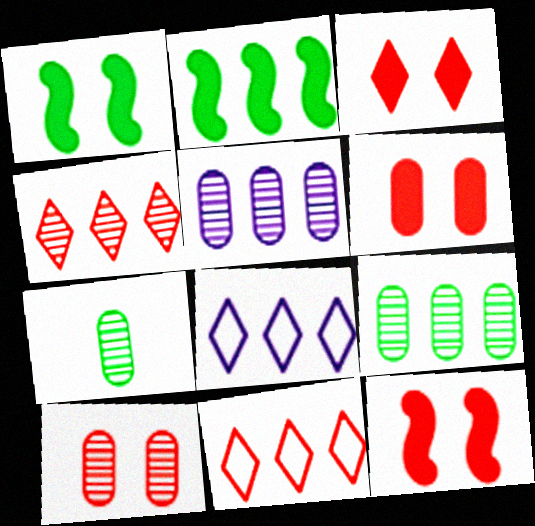[[2, 5, 11], 
[3, 6, 12], 
[5, 7, 10], 
[7, 8, 12]]